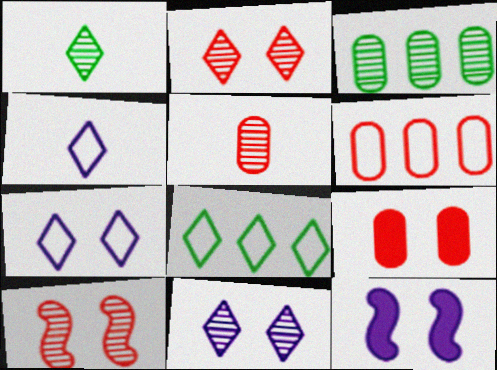[[1, 6, 12], 
[5, 6, 9], 
[5, 8, 12]]